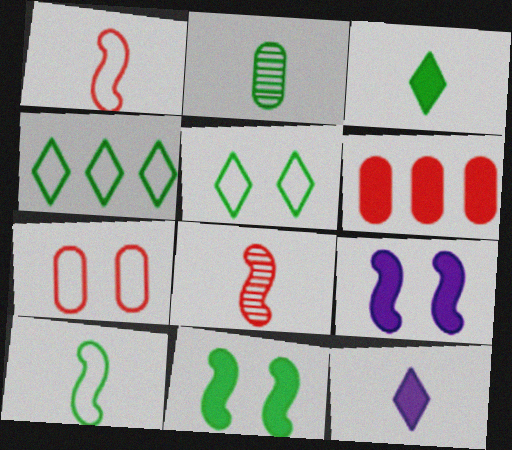[[1, 2, 12], 
[2, 3, 10], 
[2, 4, 11], 
[3, 6, 9], 
[6, 11, 12]]